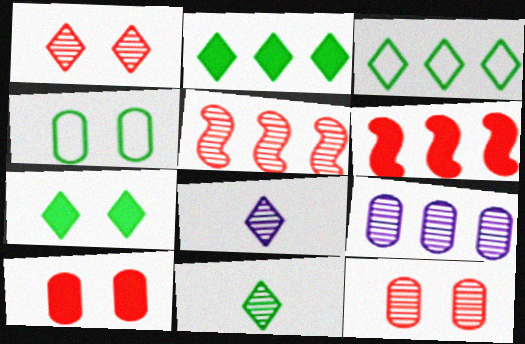[[3, 6, 9], 
[3, 7, 11], 
[4, 6, 8]]